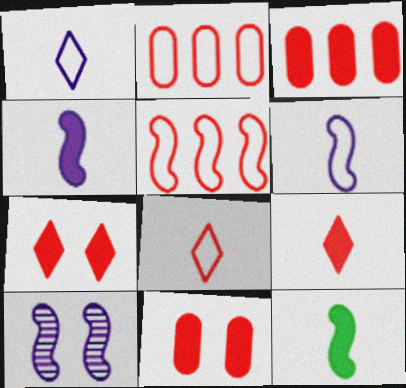[[5, 10, 12]]